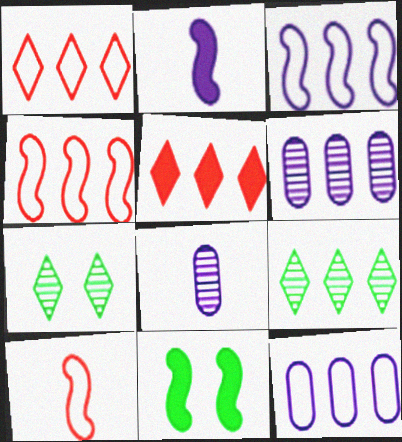[[1, 8, 11]]